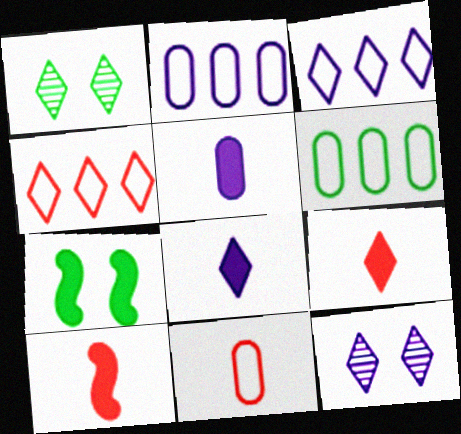[[1, 2, 10], 
[1, 3, 9], 
[1, 4, 8], 
[3, 8, 12], 
[6, 10, 12]]